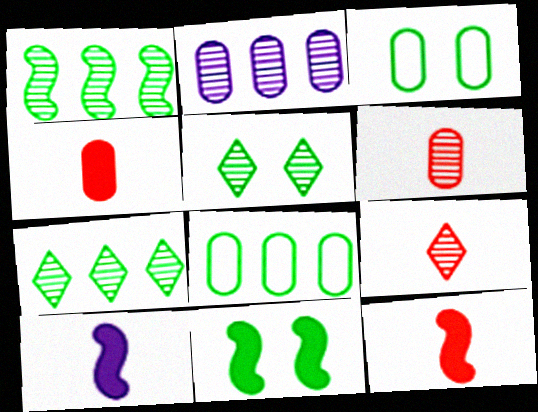[[2, 3, 4], 
[3, 5, 11]]